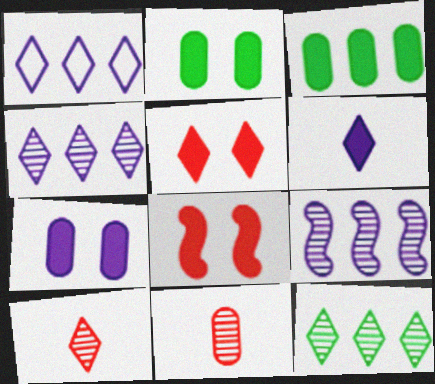[[3, 6, 8]]